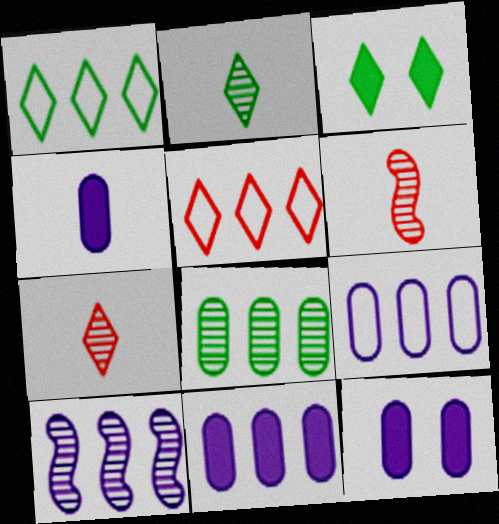[[1, 2, 3], 
[1, 6, 12], 
[3, 6, 9], 
[4, 11, 12]]